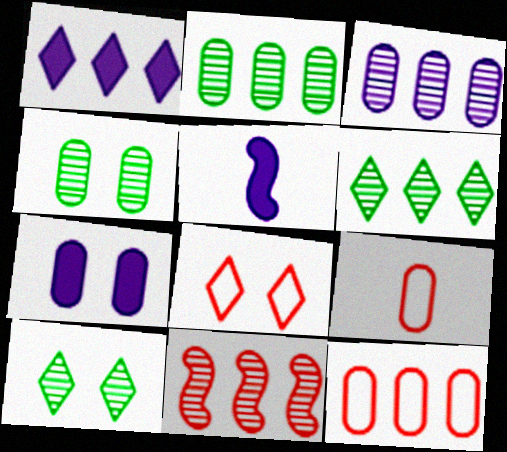[[1, 5, 7], 
[2, 5, 8], 
[2, 7, 9], 
[3, 6, 11], 
[5, 10, 12]]